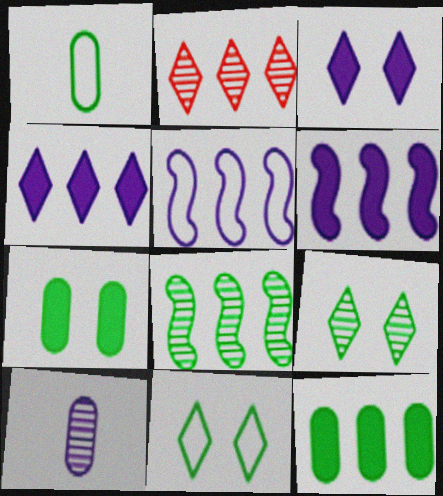[[2, 5, 12], 
[3, 5, 10]]